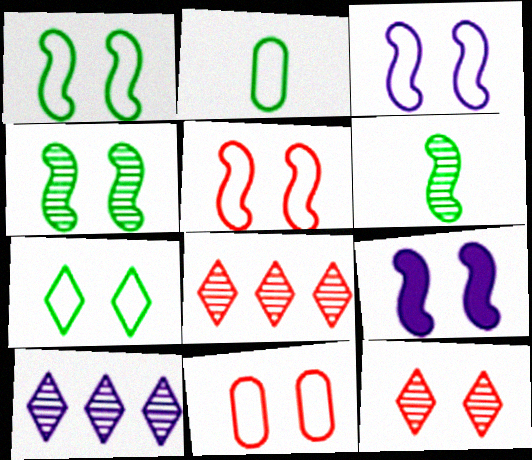[[1, 3, 5], 
[2, 8, 9], 
[3, 7, 11], 
[4, 5, 9]]